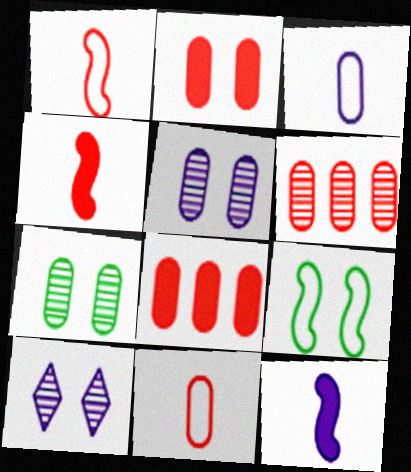[[2, 6, 11], 
[2, 9, 10], 
[3, 7, 8]]